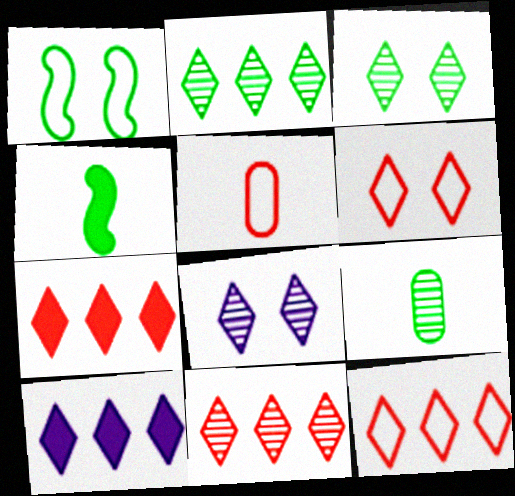[[2, 10, 12], 
[7, 11, 12]]